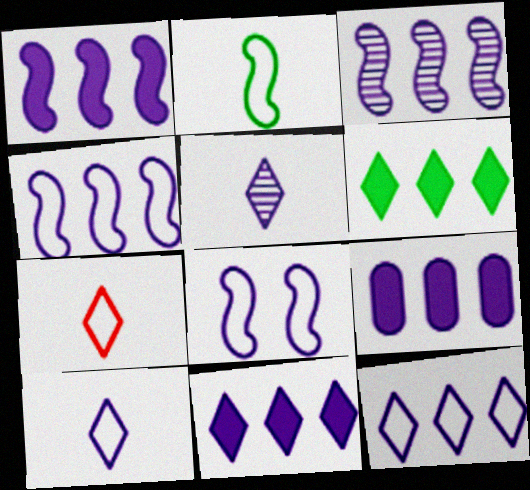[[1, 3, 4], 
[1, 9, 11], 
[3, 9, 12], 
[5, 8, 9]]